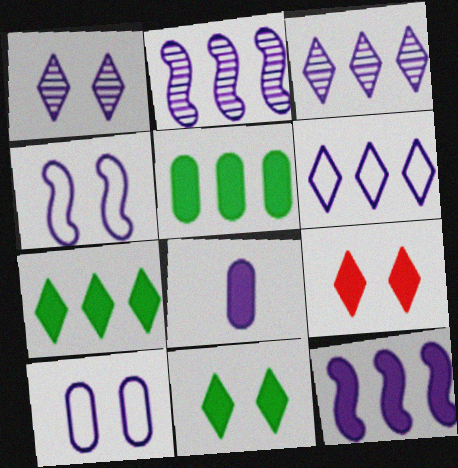[[3, 4, 8]]